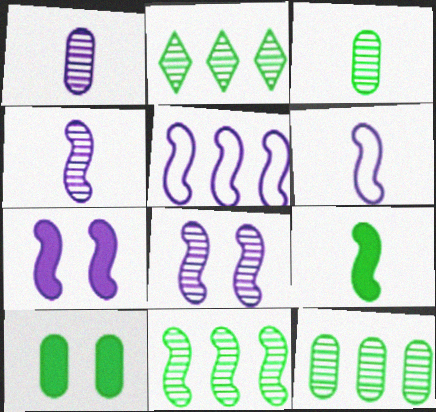[[2, 11, 12], 
[4, 5, 7]]